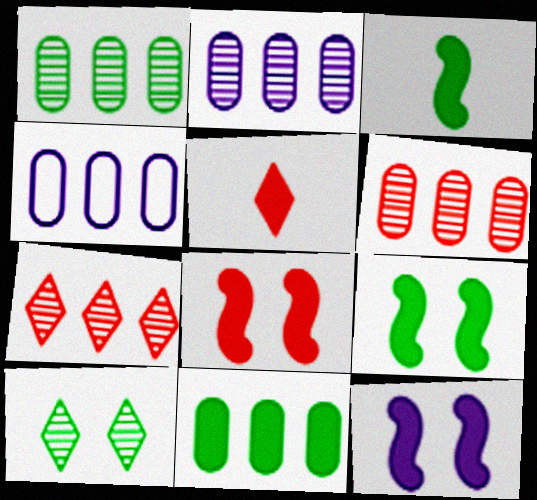[[1, 2, 6], 
[4, 6, 11], 
[5, 11, 12], 
[8, 9, 12]]